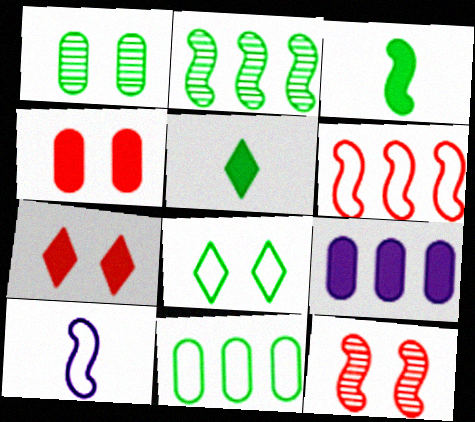[[3, 7, 9]]